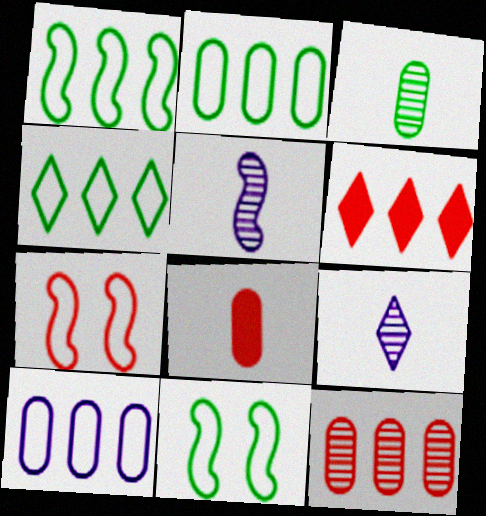[[1, 2, 4]]